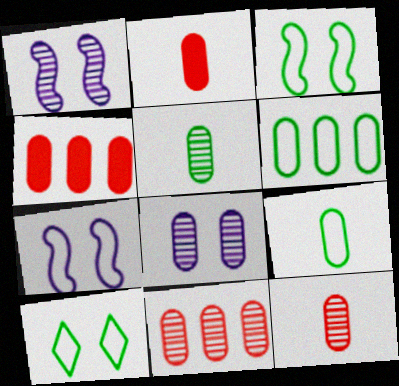[[2, 6, 8], 
[4, 8, 9], 
[5, 8, 11]]